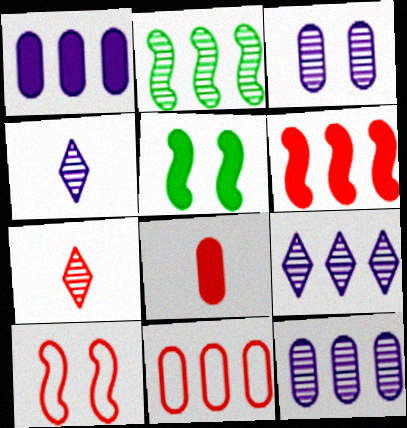[[2, 3, 7], 
[4, 5, 11]]